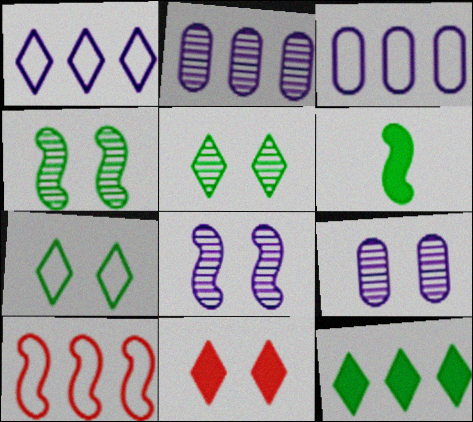[[2, 10, 12], 
[6, 8, 10]]